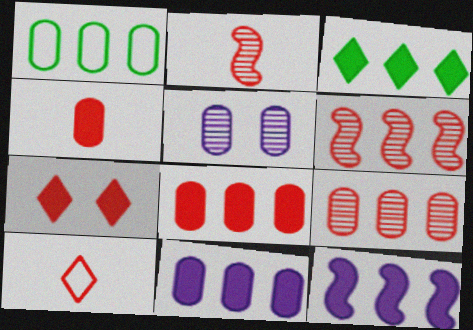[[1, 4, 5], 
[1, 9, 11], 
[2, 4, 10], 
[3, 8, 12]]